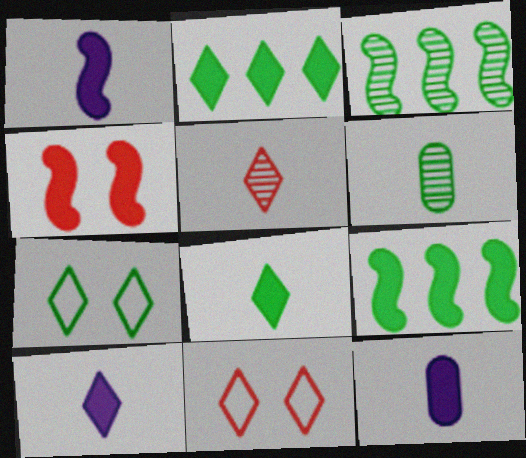[[1, 4, 9], 
[1, 10, 12], 
[2, 4, 12], 
[3, 11, 12], 
[6, 7, 9]]